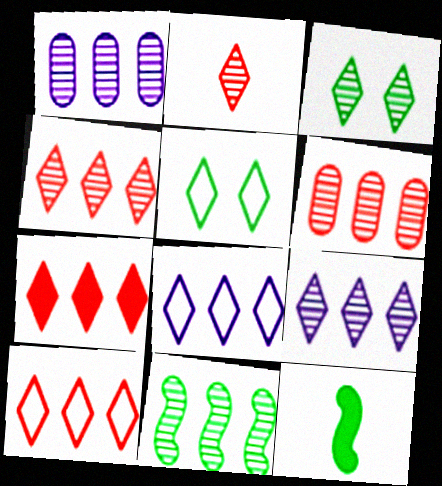[[1, 4, 11], 
[2, 3, 9], 
[4, 7, 10], 
[6, 9, 11]]